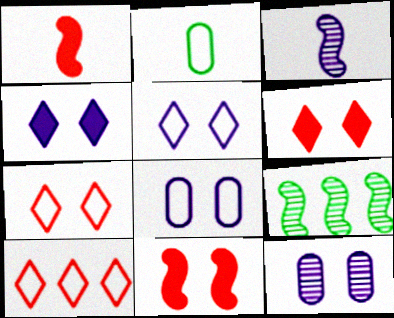[]